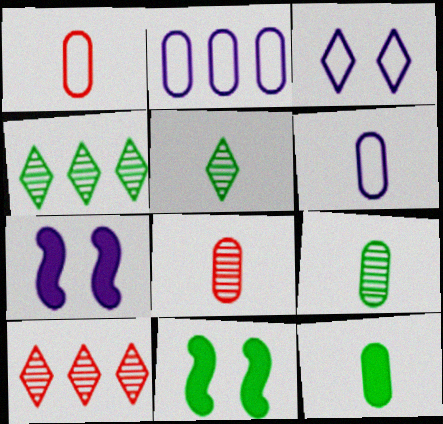[[1, 4, 7], 
[6, 8, 12], 
[6, 10, 11]]